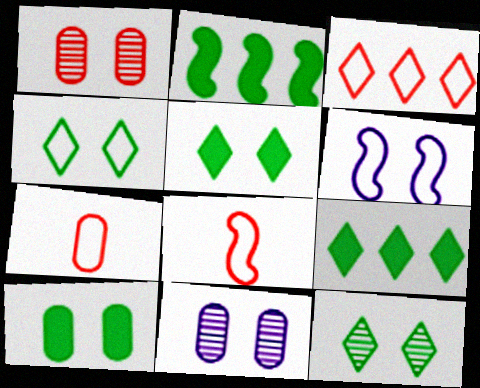[[1, 5, 6], 
[4, 5, 12], 
[8, 9, 11]]